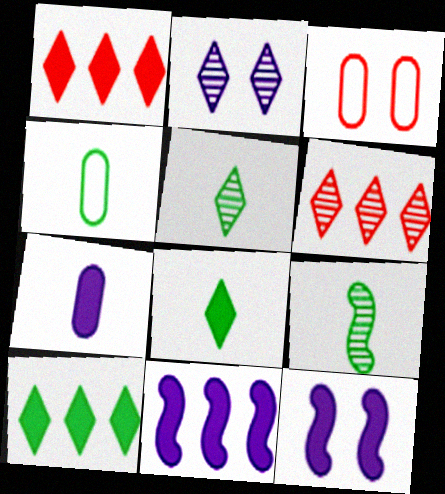[[2, 5, 6], 
[3, 5, 11], 
[4, 6, 12], 
[4, 8, 9]]